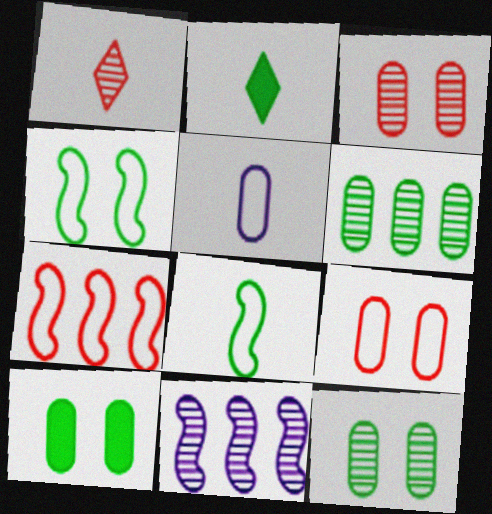[[1, 11, 12], 
[2, 4, 6], 
[2, 9, 11]]